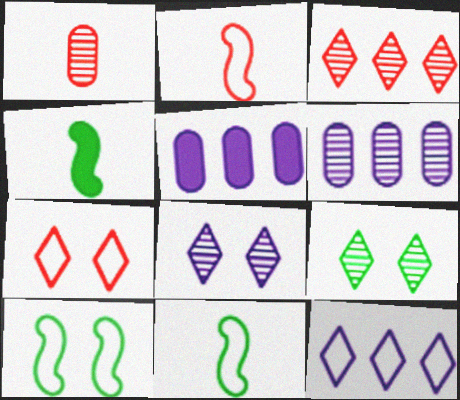[[2, 5, 9], 
[4, 6, 7]]